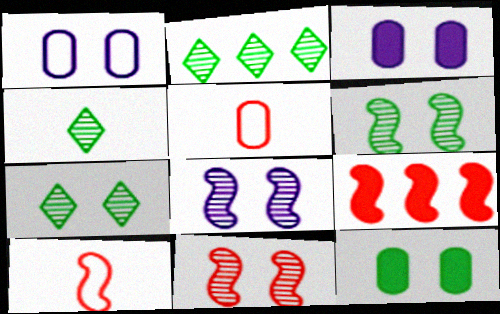[[1, 4, 9], 
[2, 3, 10], 
[2, 4, 7], 
[6, 8, 11], 
[9, 10, 11]]